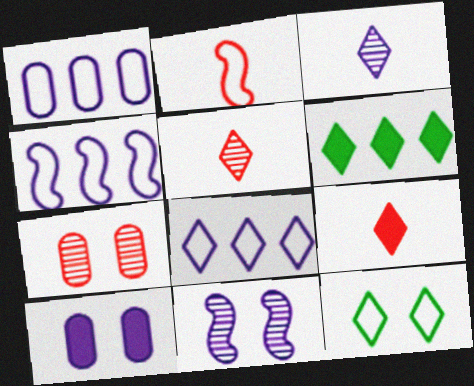[[1, 2, 12], 
[1, 4, 8], 
[3, 4, 10]]